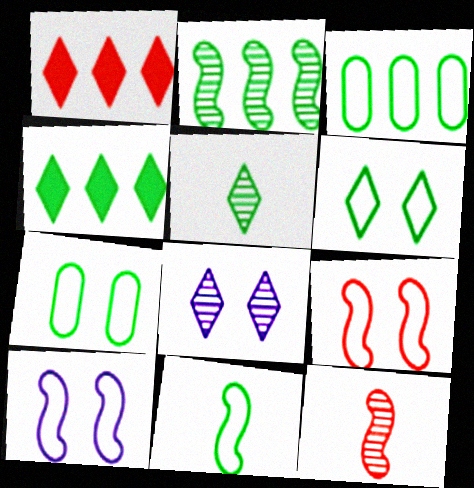[[2, 3, 4], 
[3, 6, 11], 
[4, 5, 6]]